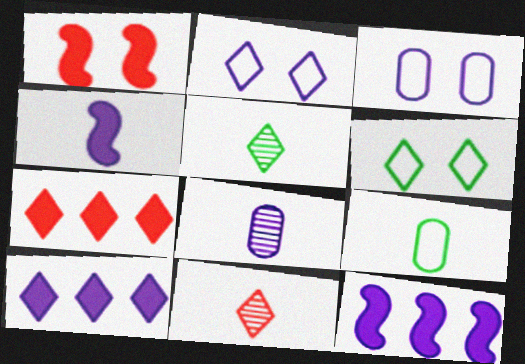[[2, 5, 7], 
[2, 8, 12], 
[4, 9, 11], 
[6, 10, 11]]